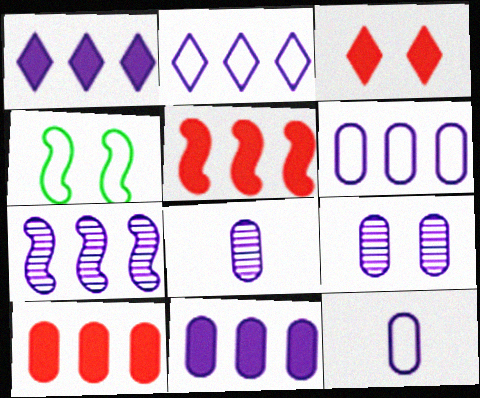[[1, 6, 7], 
[2, 7, 11], 
[3, 4, 9], 
[9, 11, 12]]